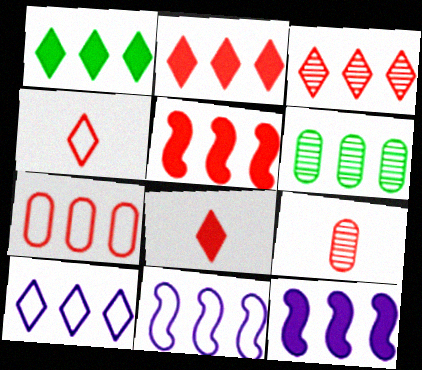[[1, 3, 10], 
[2, 6, 11], 
[3, 5, 7], 
[5, 6, 10]]